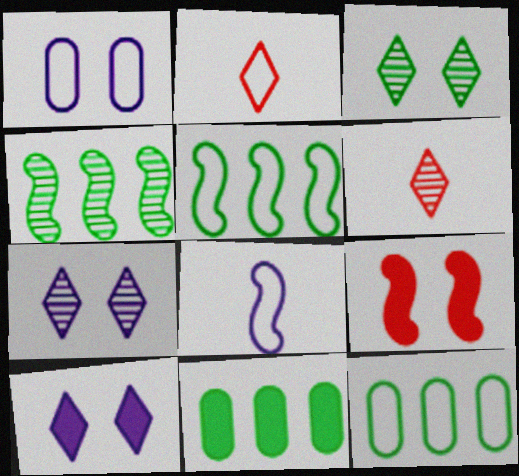[[1, 2, 5], 
[1, 3, 9], 
[4, 8, 9]]